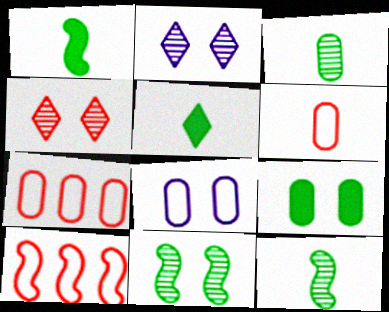[[1, 2, 7]]